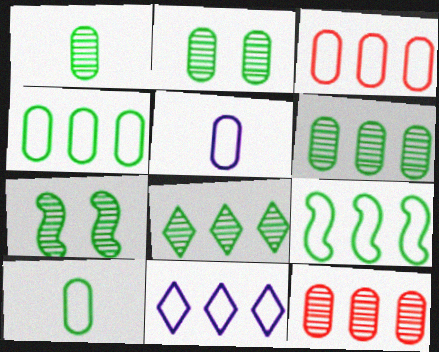[[1, 2, 6], 
[1, 7, 8], 
[3, 9, 11]]